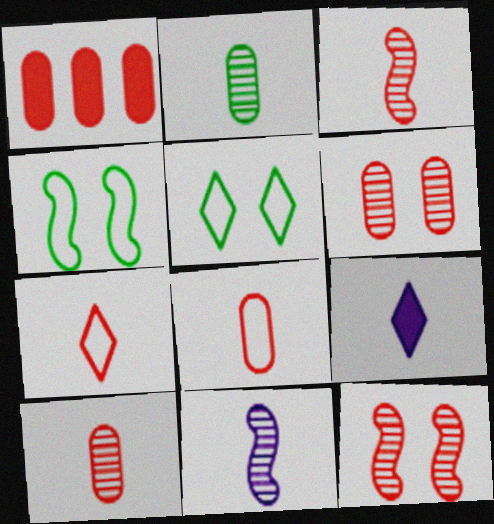[[1, 5, 11], 
[1, 6, 8], 
[1, 7, 12]]